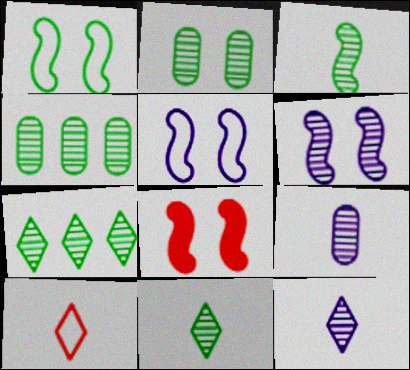[[1, 6, 8], 
[2, 3, 7]]